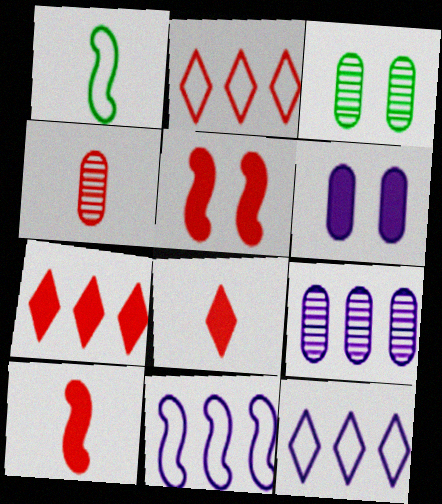[[2, 4, 5], 
[3, 4, 9], 
[3, 8, 11], 
[3, 10, 12]]